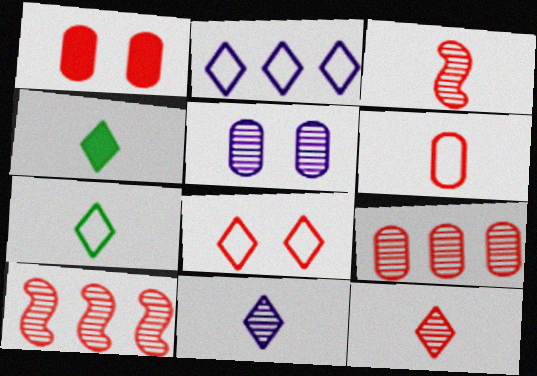[[1, 6, 9], 
[2, 7, 8]]